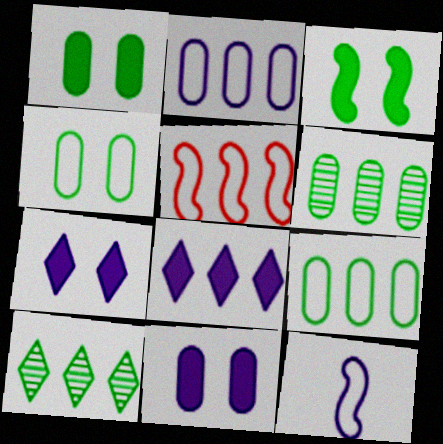[[5, 6, 8]]